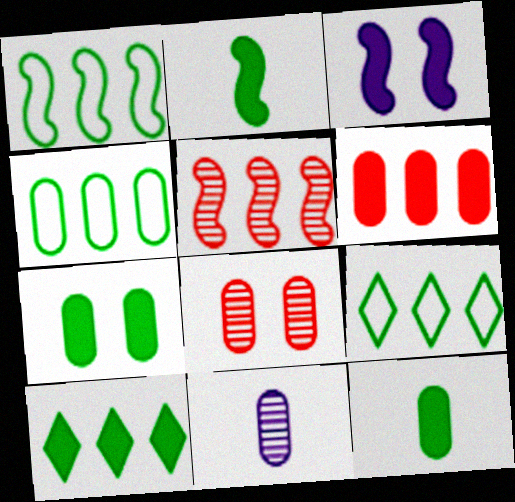[[1, 4, 9], 
[2, 7, 10]]